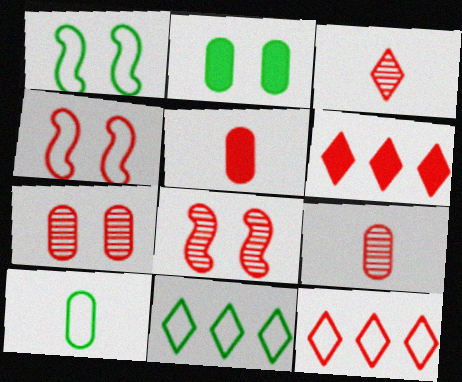[[1, 10, 11], 
[4, 6, 9], 
[5, 8, 12]]